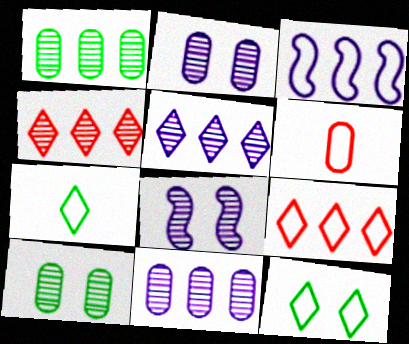[[3, 6, 12]]